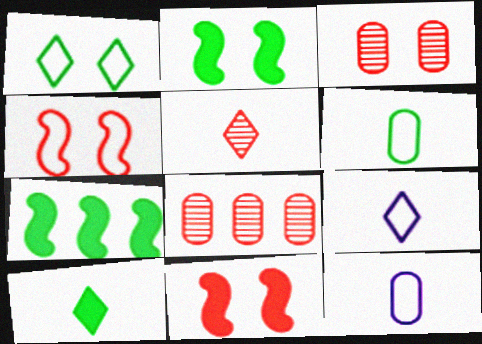[[2, 8, 9], 
[3, 7, 9], 
[5, 9, 10]]